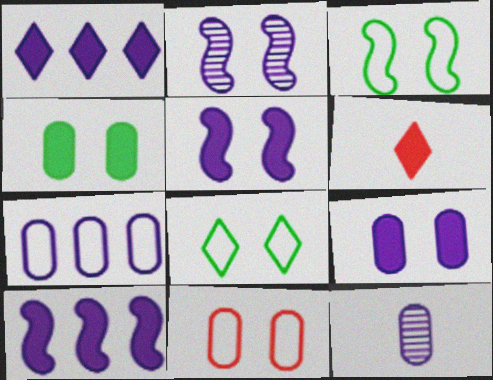[[4, 6, 10], 
[7, 9, 12]]